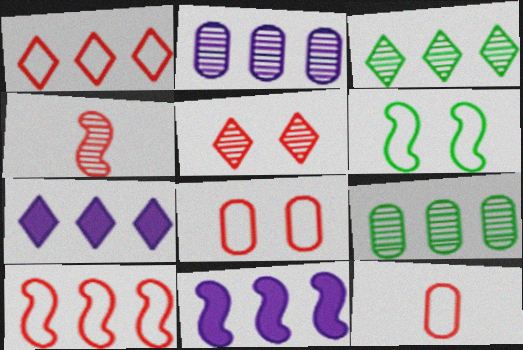[[1, 3, 7], 
[1, 9, 11], 
[4, 6, 11], 
[7, 9, 10]]